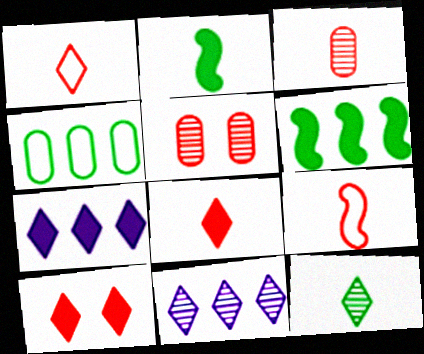[[3, 8, 9]]